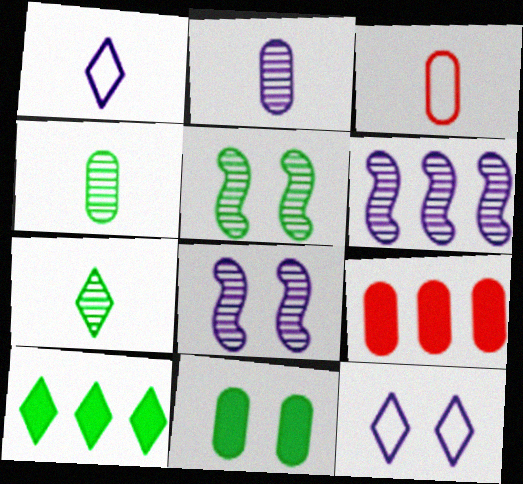[[1, 5, 9], 
[3, 8, 10]]